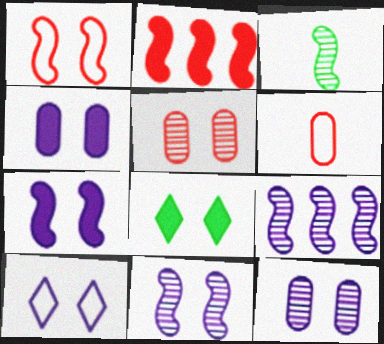[[1, 8, 12], 
[4, 10, 11], 
[6, 8, 9], 
[7, 10, 12]]